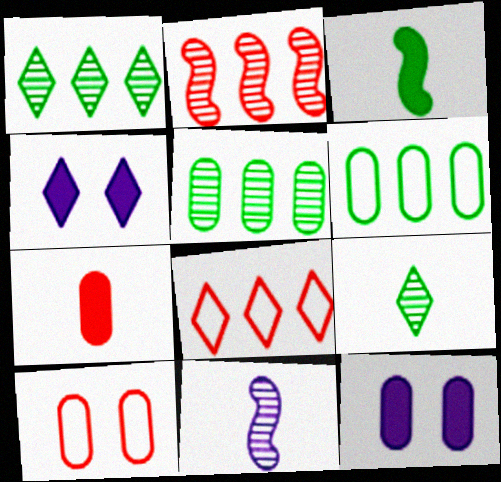[[4, 8, 9]]